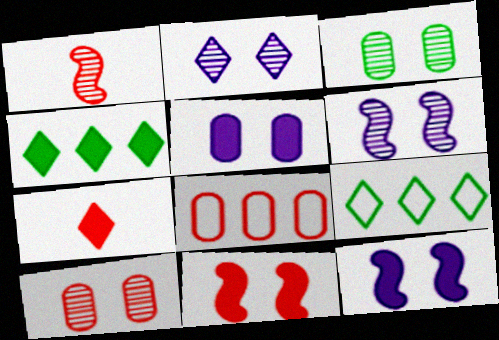[[1, 5, 9], 
[2, 7, 9]]